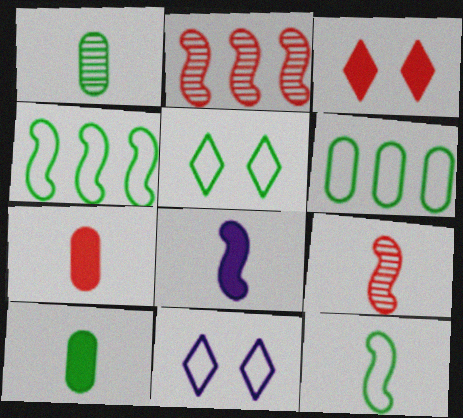[[2, 10, 11], 
[5, 6, 12], 
[8, 9, 12]]